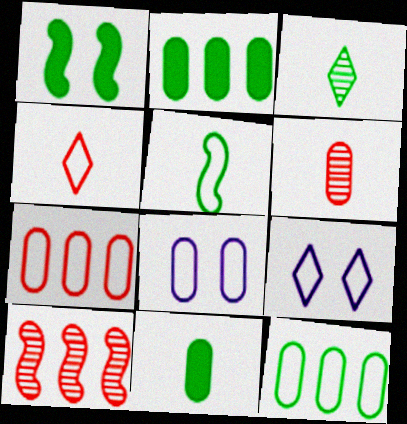[[1, 3, 12], 
[2, 6, 8], 
[3, 5, 11], 
[5, 7, 9], 
[9, 10, 11]]